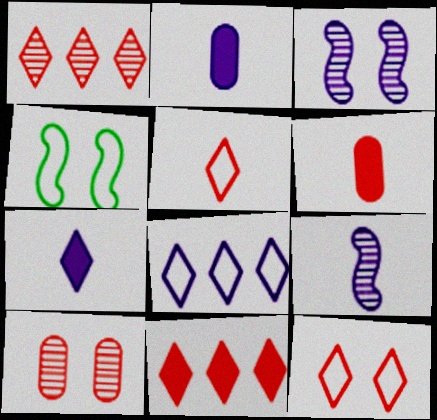[[1, 2, 4], 
[2, 3, 8]]